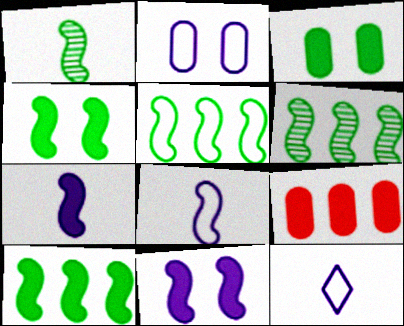[[1, 4, 5], 
[5, 6, 10]]